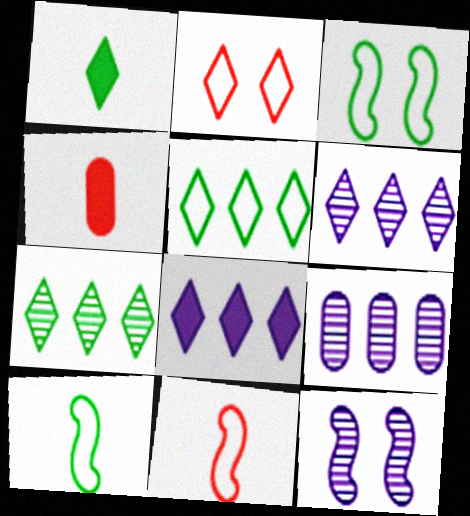[[1, 2, 6], 
[3, 4, 6], 
[4, 5, 12]]